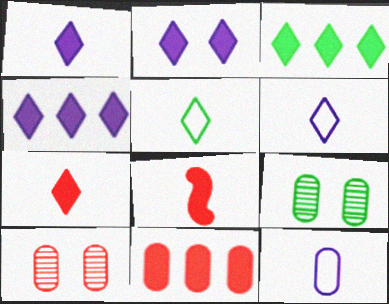[[1, 2, 4], 
[2, 3, 7], 
[9, 11, 12]]